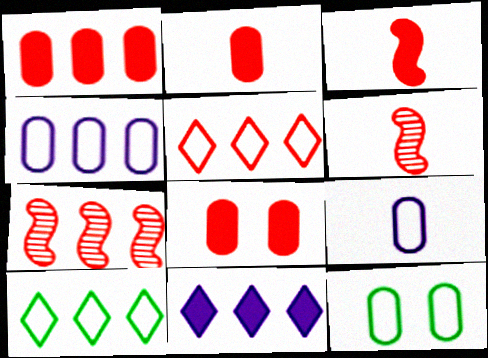[[1, 2, 8], 
[1, 5, 7], 
[5, 6, 8], 
[6, 11, 12]]